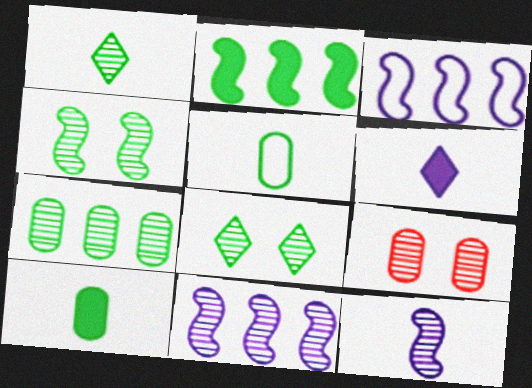[[1, 4, 7], 
[1, 9, 11], 
[2, 5, 8]]